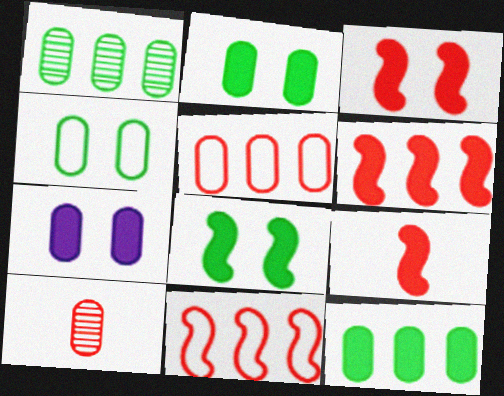[[3, 6, 9]]